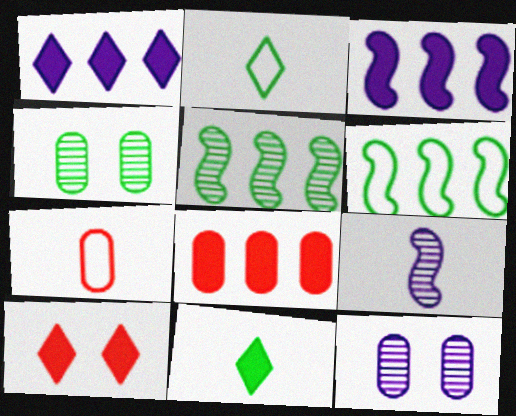[[1, 10, 11], 
[4, 6, 11], 
[7, 9, 11]]